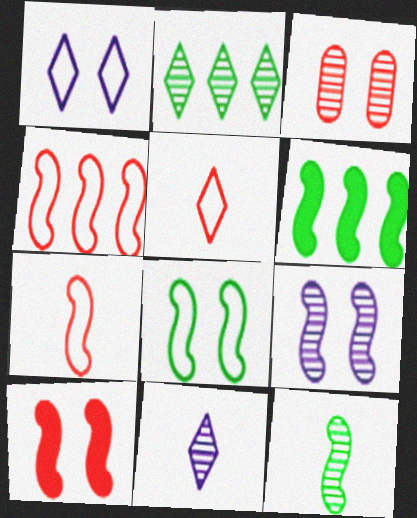[[6, 7, 9], 
[6, 8, 12], 
[8, 9, 10]]